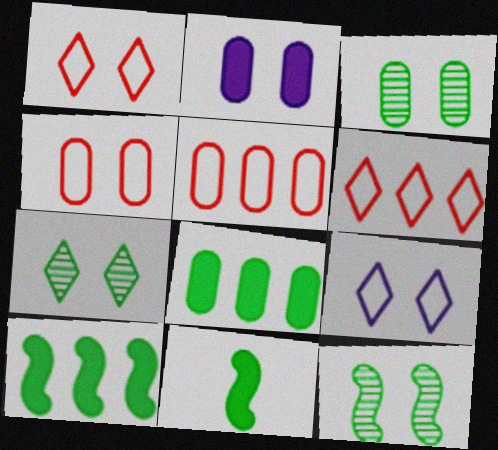[[1, 2, 12], 
[2, 3, 4], 
[3, 7, 12]]